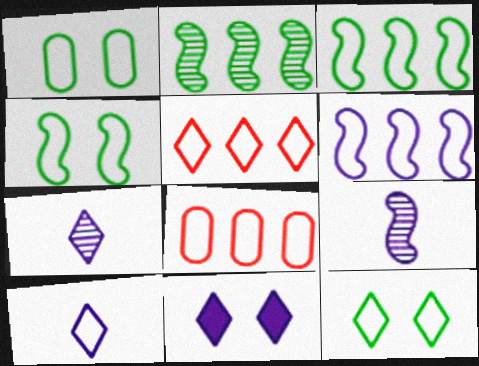[[1, 4, 12], 
[4, 8, 10], 
[5, 10, 12]]